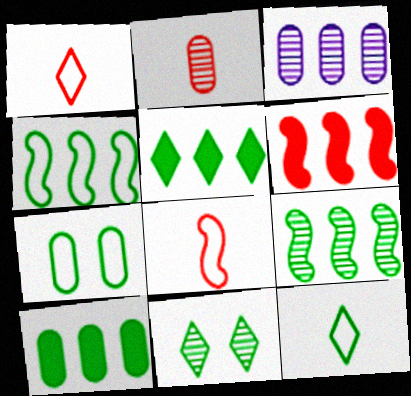[[4, 7, 12], 
[5, 11, 12]]